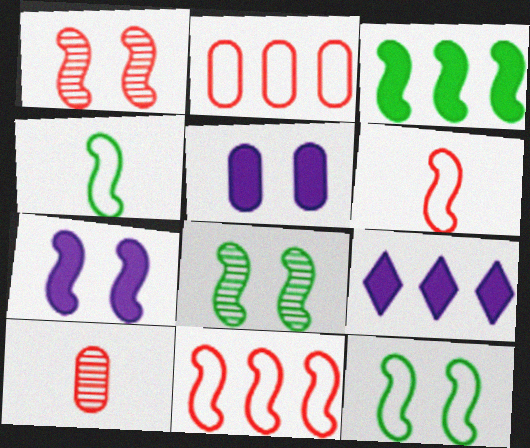[[1, 7, 12], 
[3, 4, 8], 
[9, 10, 12]]